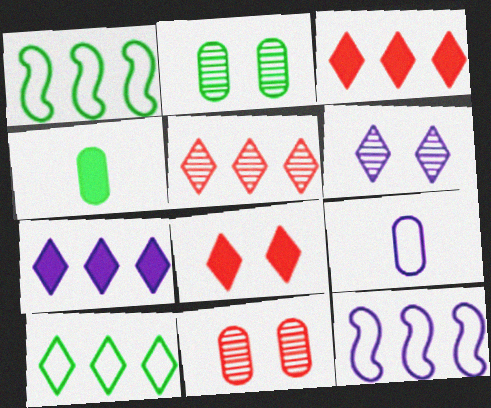[[5, 7, 10]]